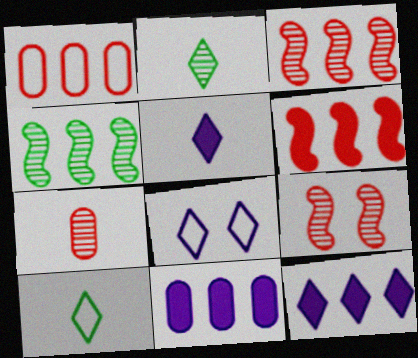[[1, 4, 12], 
[9, 10, 11]]